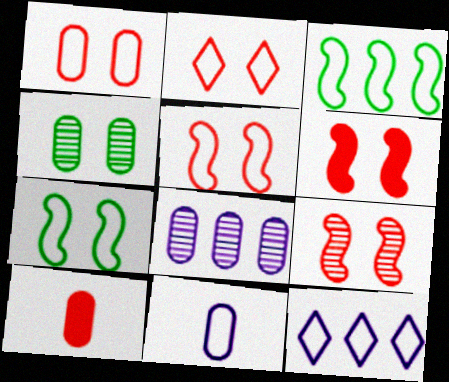[[1, 2, 5], 
[2, 3, 11], 
[5, 6, 9]]